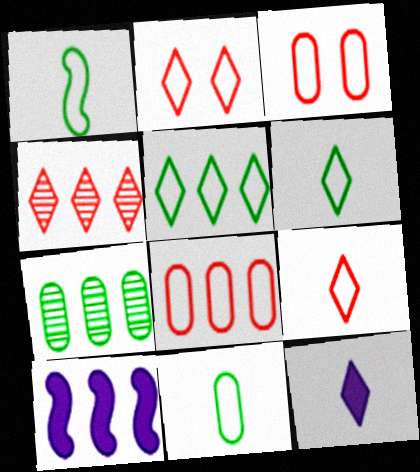[[1, 6, 11]]